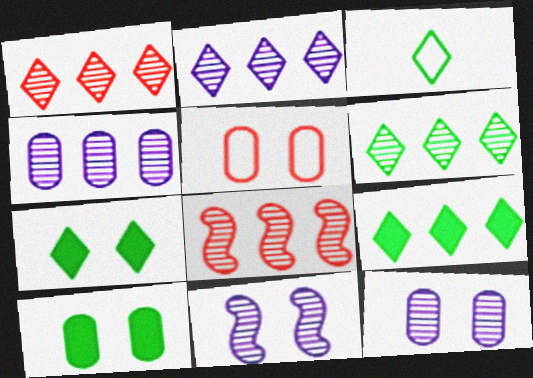[[1, 2, 6], 
[3, 6, 7], 
[4, 6, 8], 
[5, 7, 11], 
[5, 10, 12]]